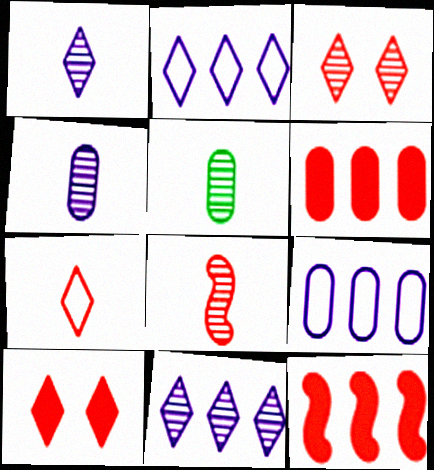[[1, 5, 8]]